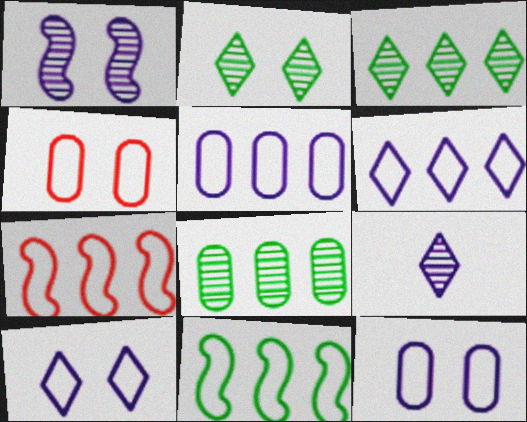[]